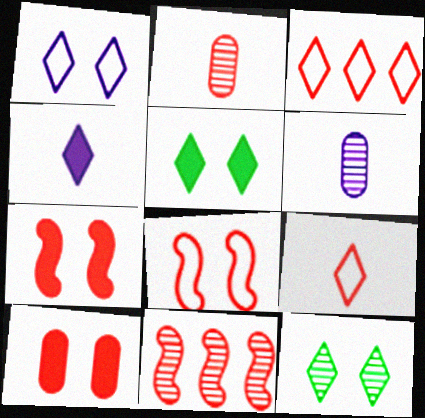[[2, 3, 7], 
[3, 4, 12], 
[6, 11, 12], 
[9, 10, 11]]